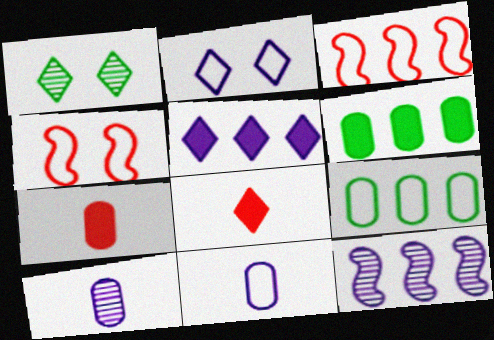[]